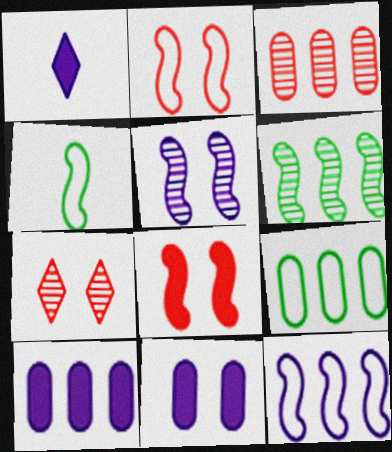[[2, 4, 12], 
[3, 9, 10], 
[4, 7, 10]]